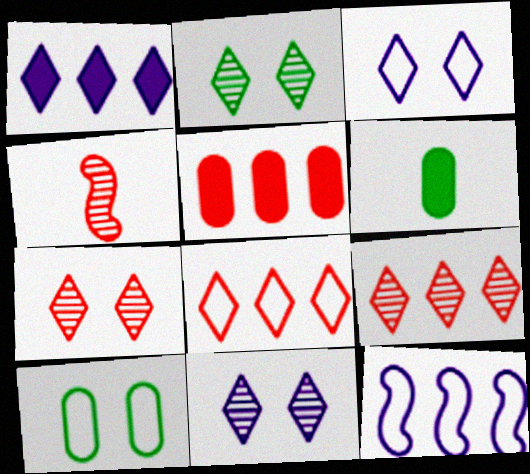[[1, 4, 10], 
[2, 7, 11], 
[6, 7, 12]]